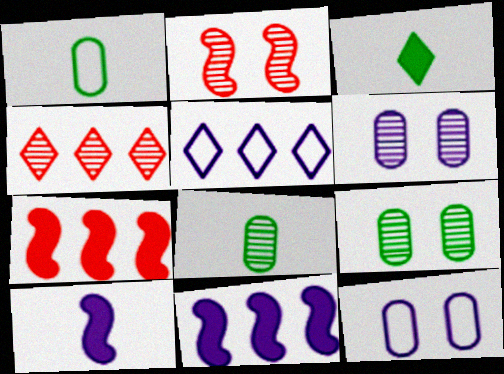[[5, 6, 10]]